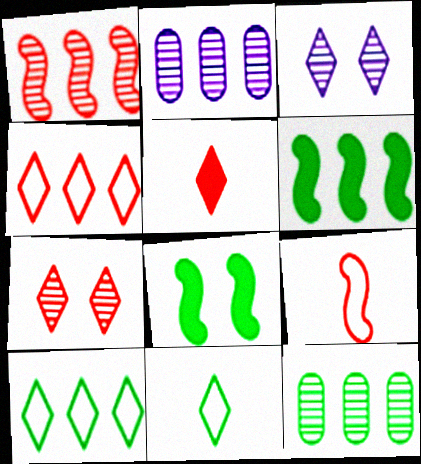[[2, 4, 6], 
[3, 5, 10], 
[4, 5, 7], 
[6, 10, 12], 
[8, 11, 12]]